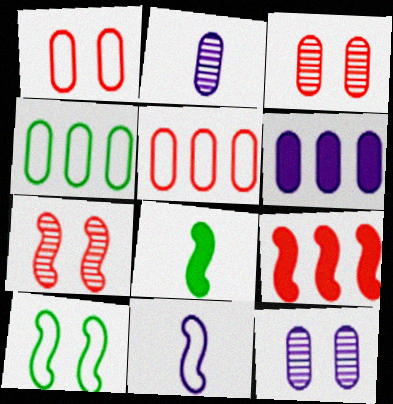[]